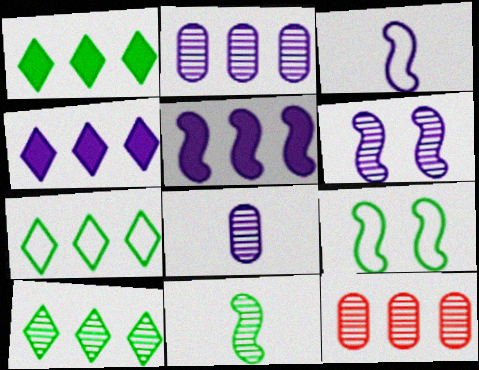[[1, 7, 10], 
[3, 5, 6], 
[5, 7, 12]]